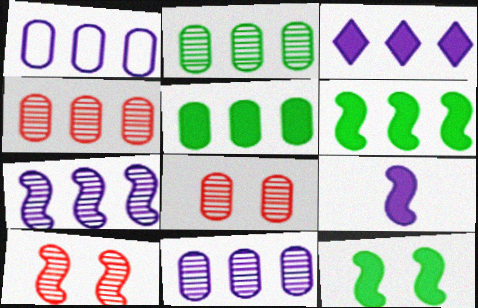[[1, 3, 7], 
[1, 4, 5], 
[2, 4, 11]]